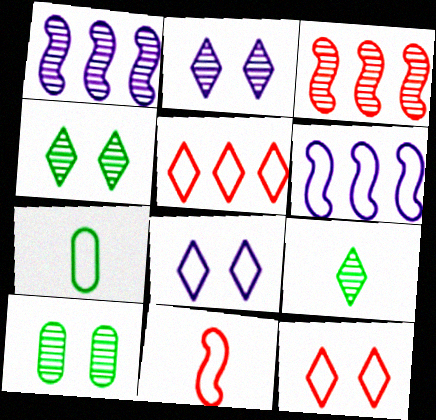[[6, 7, 12]]